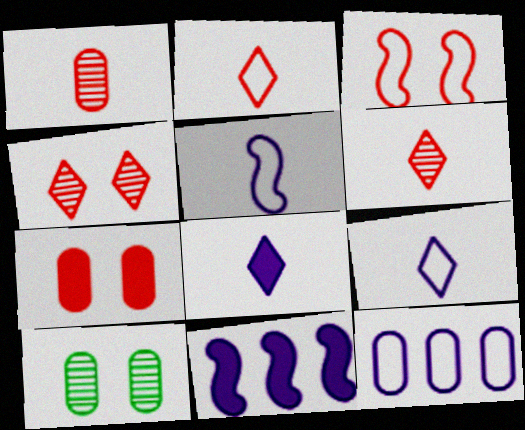[[2, 10, 11], 
[3, 4, 7]]